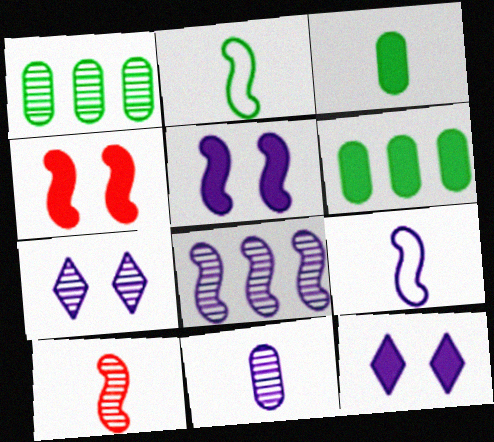[[1, 7, 10], 
[2, 4, 8], 
[5, 8, 9], 
[7, 8, 11]]